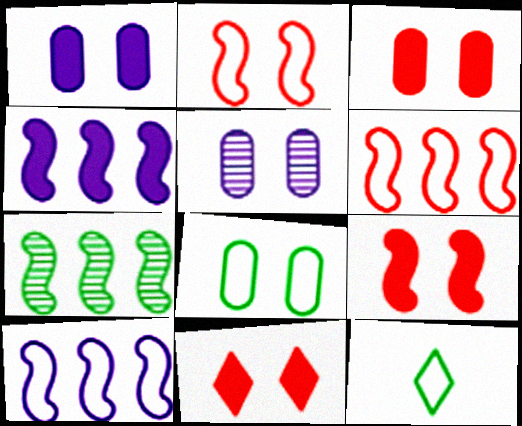[[3, 5, 8], 
[3, 9, 11], 
[4, 6, 7]]